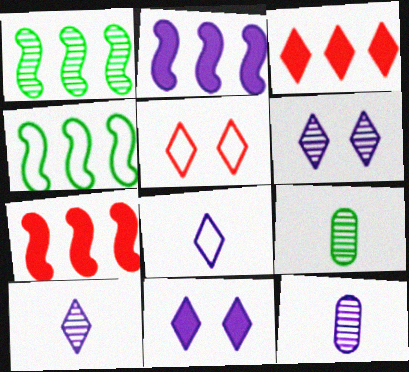[[2, 5, 9]]